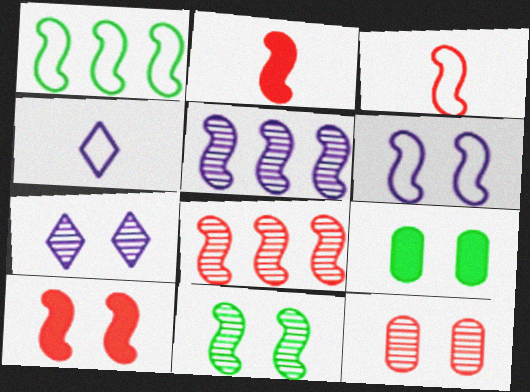[[1, 3, 6], 
[3, 8, 10], 
[4, 8, 9], 
[6, 10, 11], 
[7, 11, 12]]